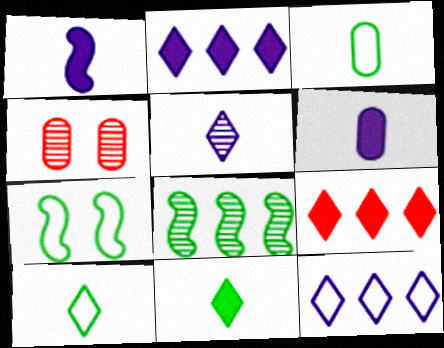[[4, 5, 8]]